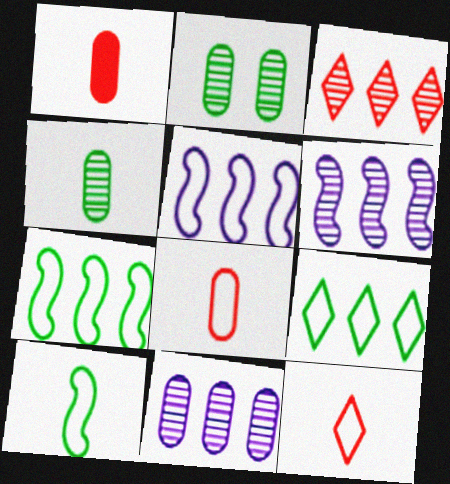[]